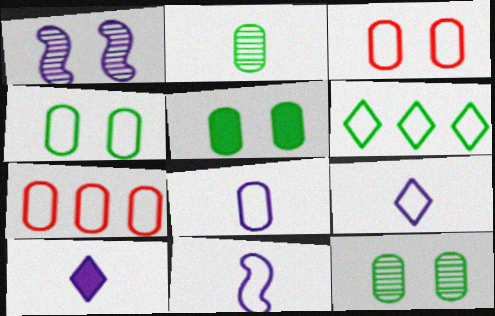[[3, 6, 11], 
[4, 5, 12], 
[4, 7, 8], 
[8, 9, 11]]